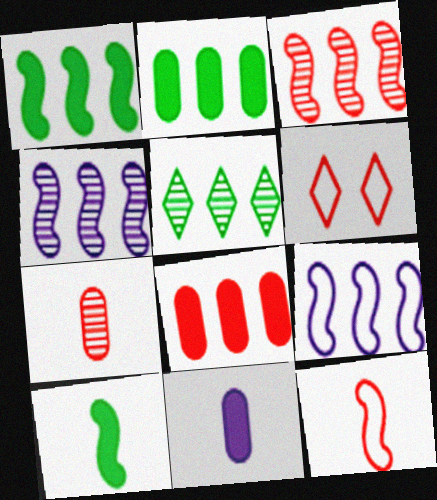[[1, 3, 9], 
[5, 8, 9]]